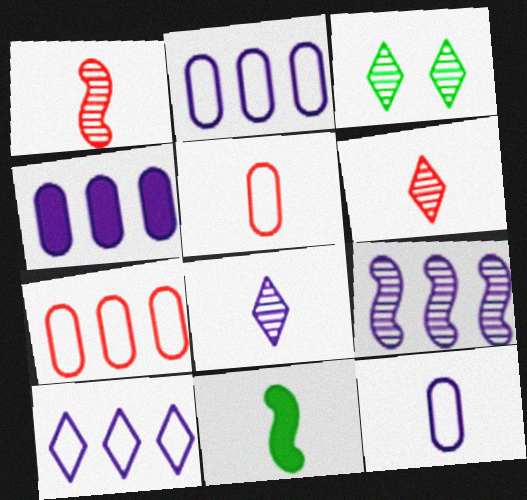[[4, 9, 10], 
[5, 8, 11], 
[6, 11, 12]]